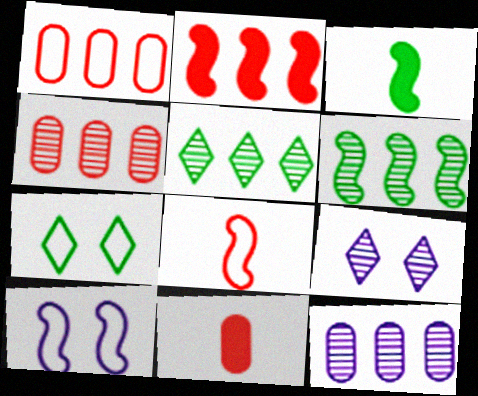[[1, 3, 9], 
[5, 10, 11]]